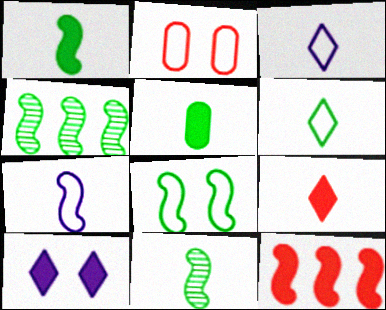[[1, 4, 8], 
[5, 6, 11], 
[5, 10, 12]]